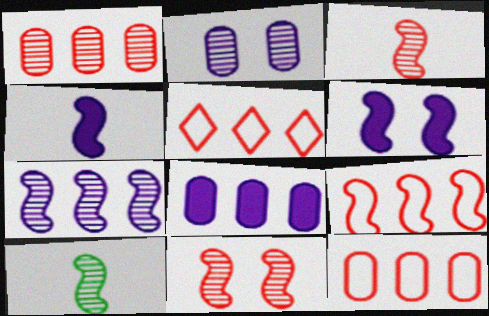[[5, 9, 12], 
[6, 9, 10], 
[7, 10, 11]]